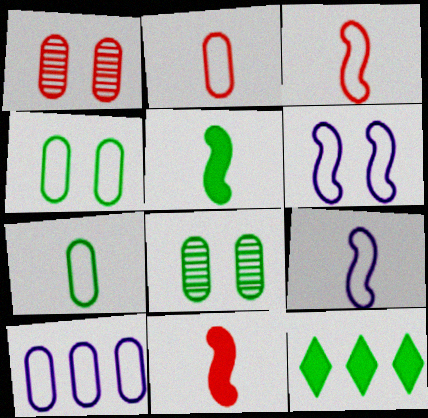[[1, 9, 12], 
[2, 4, 10]]